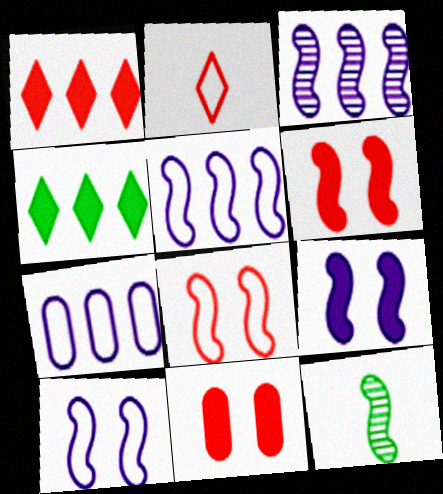[[5, 6, 12]]